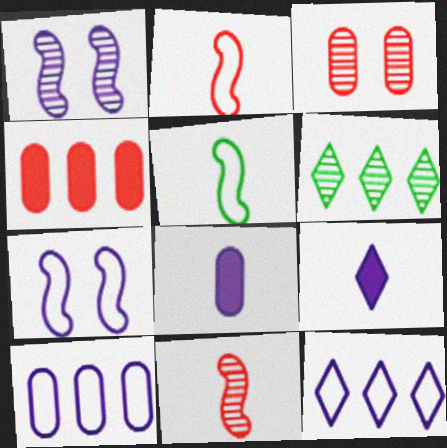[[1, 8, 12], 
[1, 9, 10]]